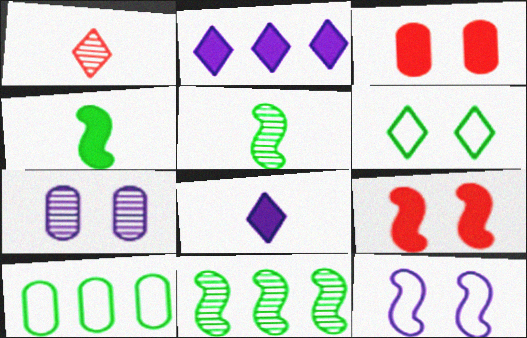[[1, 2, 6], 
[1, 7, 11], 
[2, 3, 4], 
[6, 7, 9]]